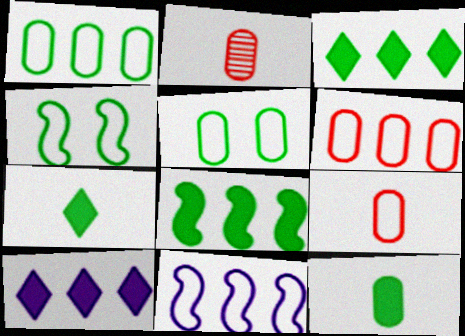[[2, 4, 10]]